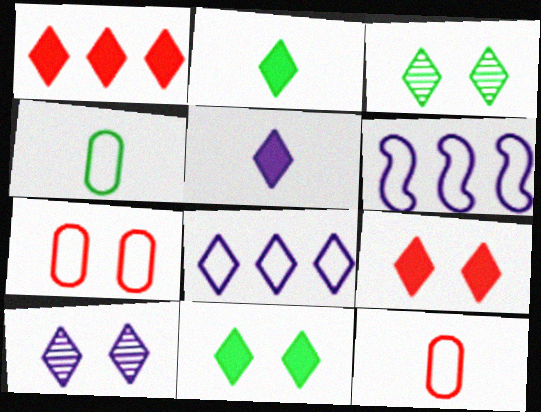[[1, 5, 11], 
[5, 8, 10]]